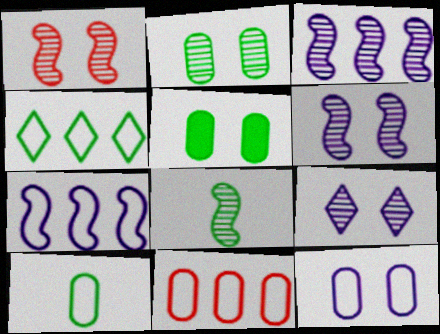[[1, 2, 9], 
[1, 3, 8], 
[4, 5, 8], 
[4, 7, 11], 
[10, 11, 12]]